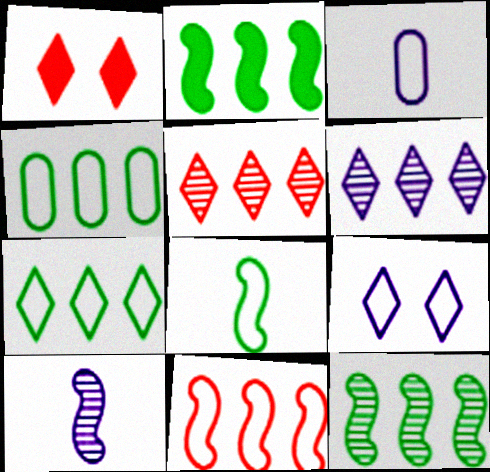[[1, 3, 12], 
[1, 4, 10]]